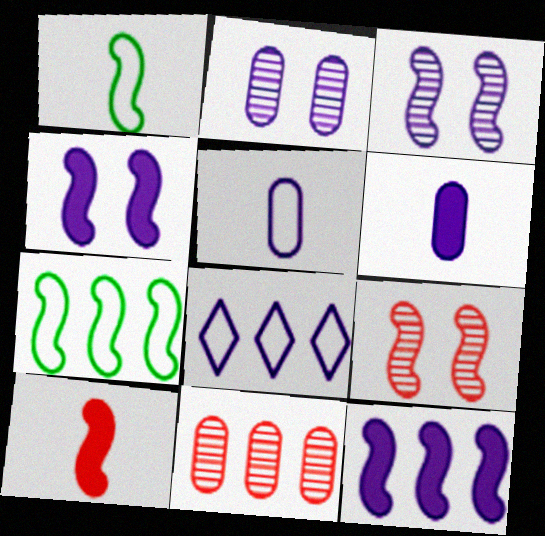[[1, 9, 12], 
[3, 6, 8], 
[3, 7, 10]]